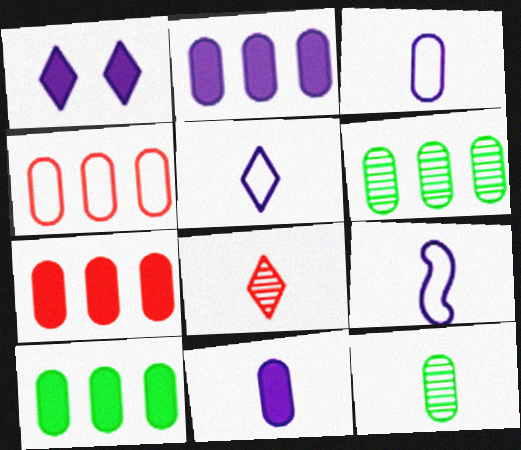[[2, 4, 6], 
[2, 7, 10], 
[3, 5, 9]]